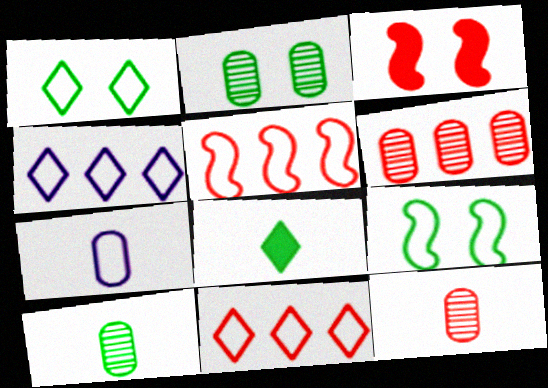[[1, 5, 7], 
[3, 4, 10], 
[3, 11, 12], 
[7, 9, 11]]